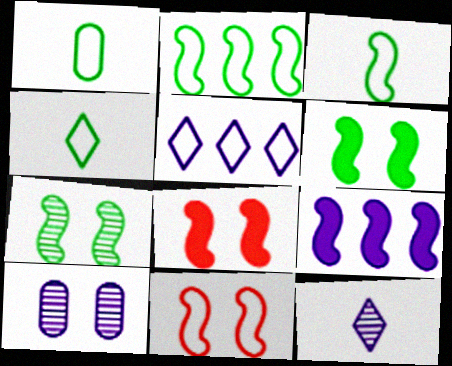[[1, 3, 4], 
[1, 5, 11]]